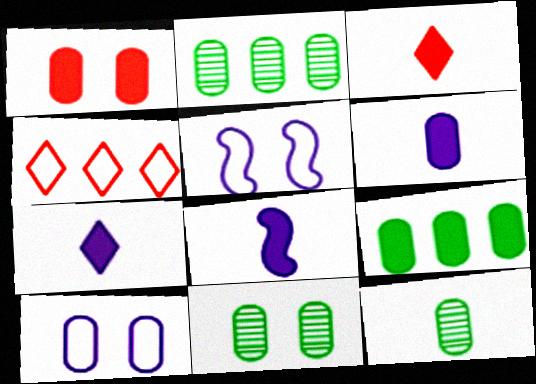[[1, 6, 9], 
[1, 10, 11], 
[2, 3, 5], 
[2, 11, 12], 
[4, 8, 11], 
[6, 7, 8]]